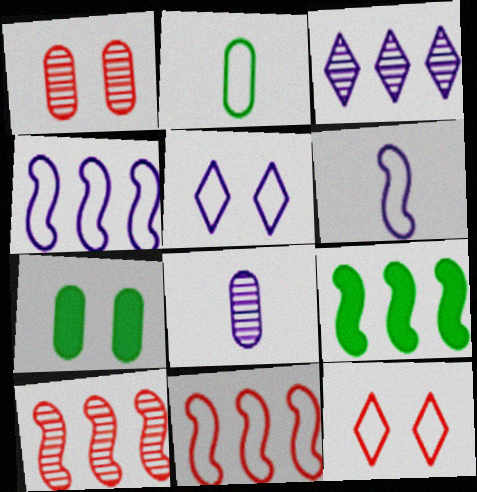[[2, 4, 12], 
[2, 5, 11], 
[4, 9, 10], 
[8, 9, 12]]